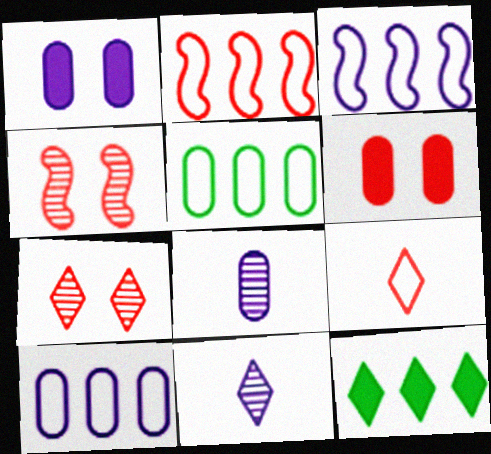[[1, 3, 11], 
[1, 8, 10], 
[5, 6, 8]]